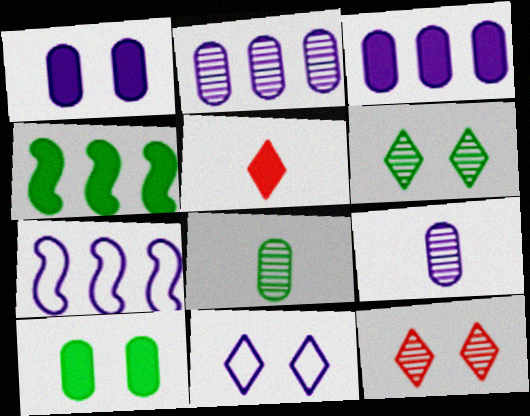[[1, 4, 5]]